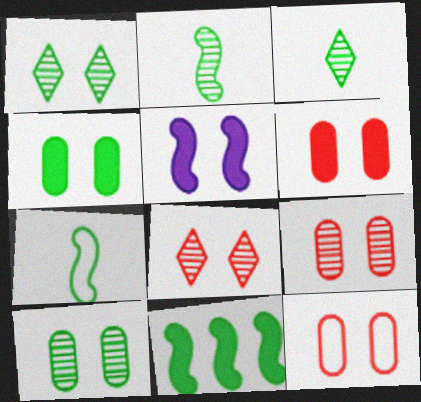[[1, 5, 12], 
[6, 9, 12]]